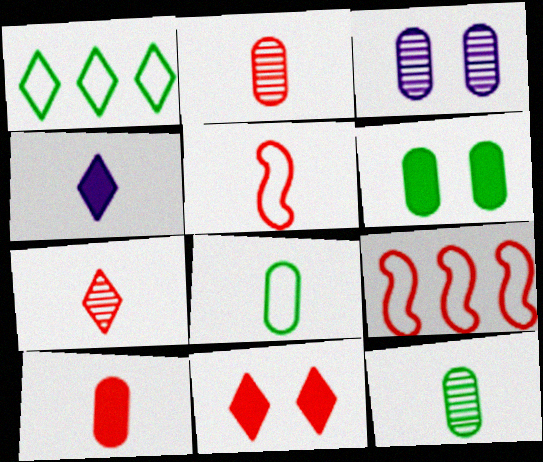[[2, 9, 11], 
[4, 5, 12], 
[5, 7, 10]]